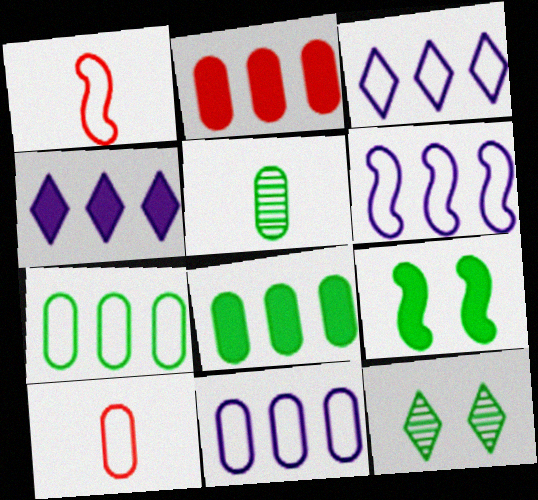[[3, 6, 11]]